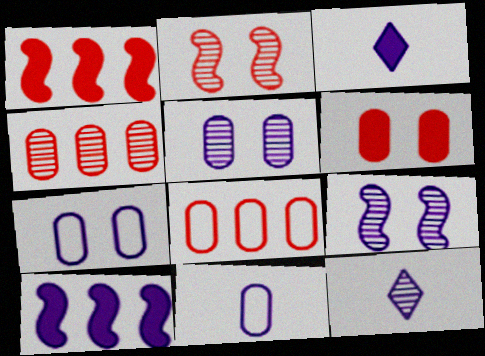[[7, 10, 12]]